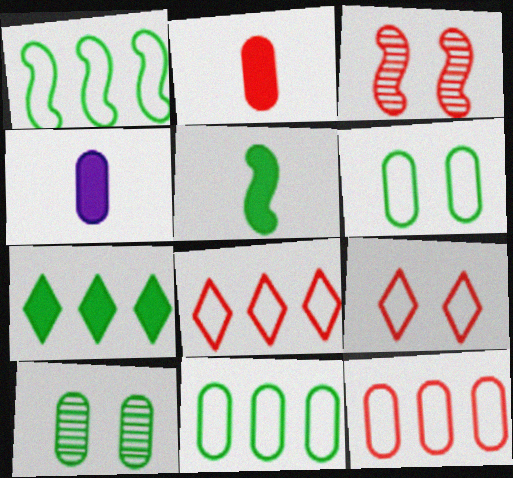[[2, 3, 8], 
[4, 10, 12]]